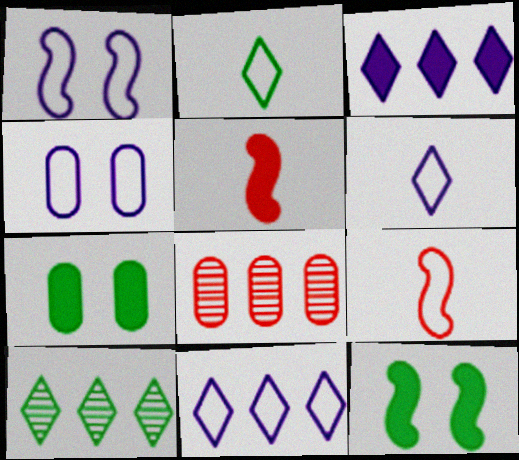[[3, 5, 7], 
[4, 5, 10], 
[6, 8, 12]]